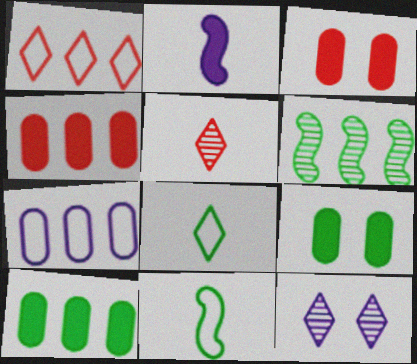[[2, 7, 12], 
[4, 11, 12], 
[6, 8, 9]]